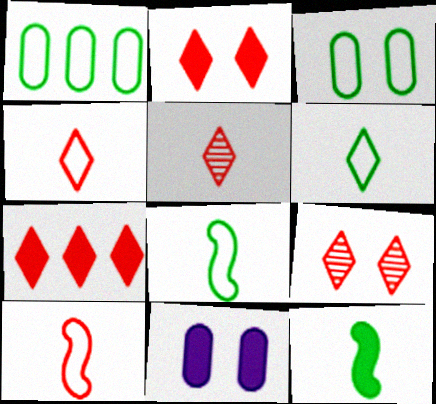[[4, 7, 9], 
[7, 11, 12]]